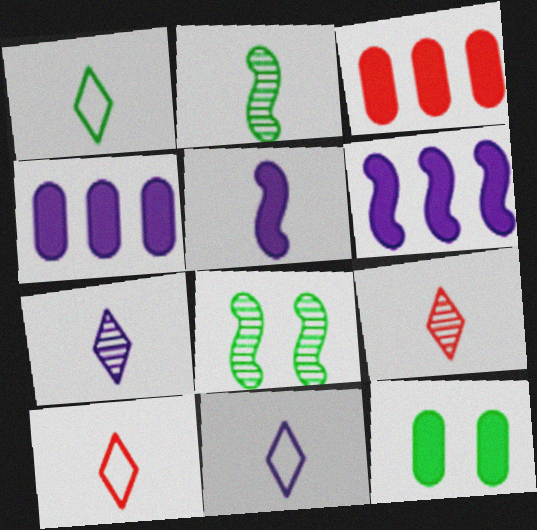[[1, 10, 11], 
[3, 8, 11], 
[4, 8, 10]]